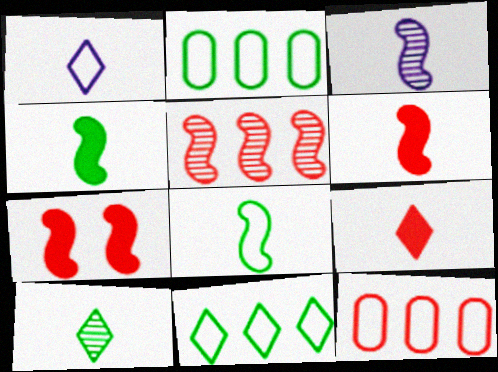[[1, 9, 10], 
[3, 6, 8]]